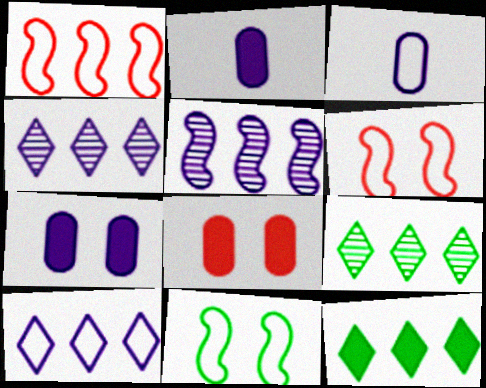[[2, 6, 9]]